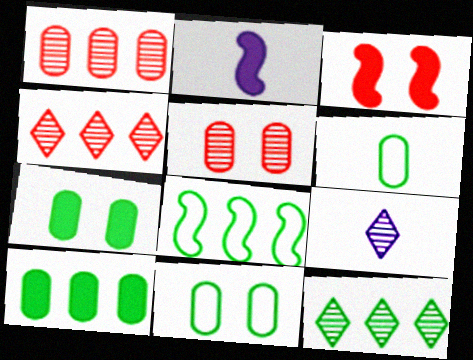[[2, 4, 11], 
[8, 10, 12]]